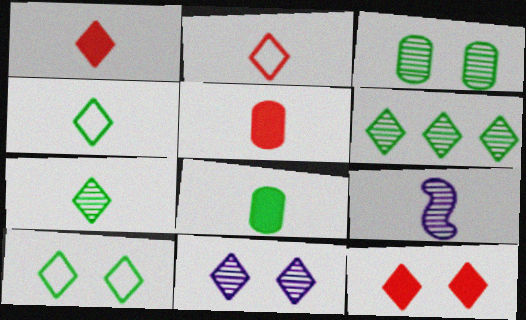[[2, 8, 9], 
[4, 5, 9], 
[10, 11, 12]]